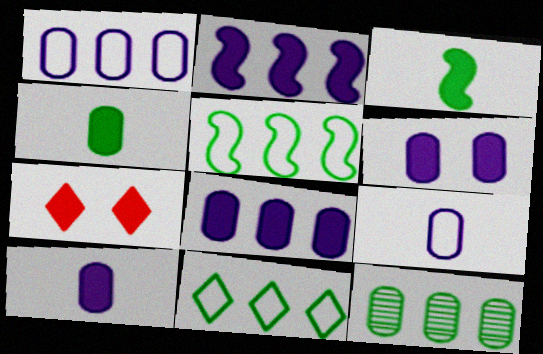[[2, 4, 7], 
[3, 7, 8], 
[6, 8, 10]]